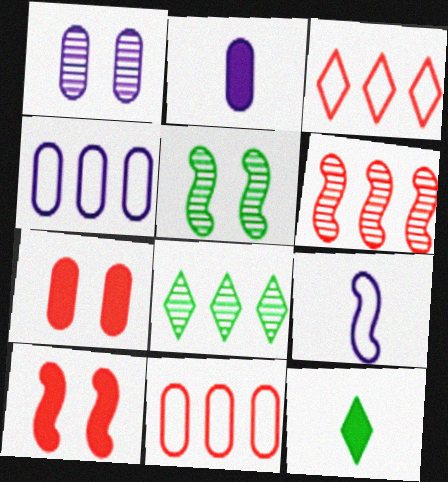[[1, 2, 4], 
[2, 3, 5], 
[7, 8, 9]]